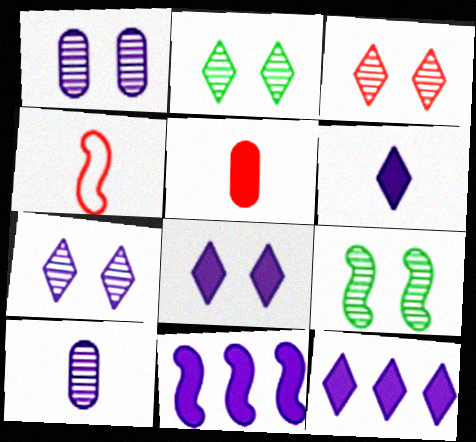[[1, 3, 9], 
[2, 3, 7], 
[4, 9, 11], 
[6, 8, 12]]